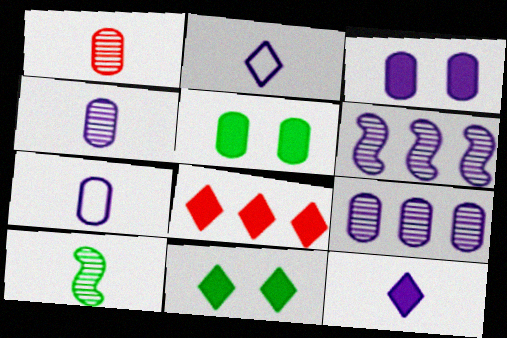[[2, 3, 6], 
[3, 7, 9], 
[8, 11, 12]]